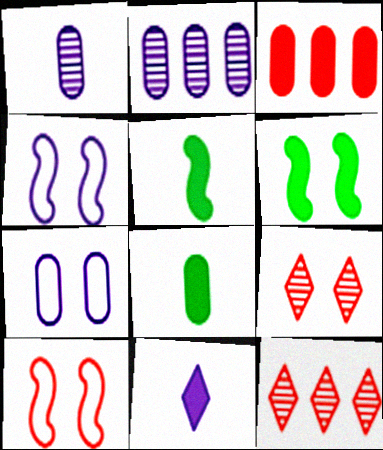[[2, 4, 11], 
[3, 6, 11], 
[4, 8, 12], 
[5, 7, 12], 
[6, 7, 9]]